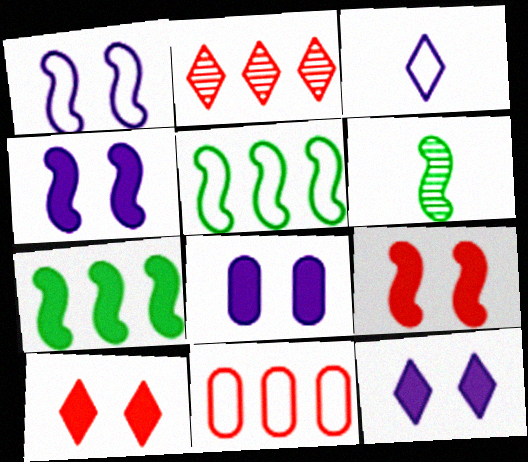[[4, 8, 12], 
[6, 11, 12]]